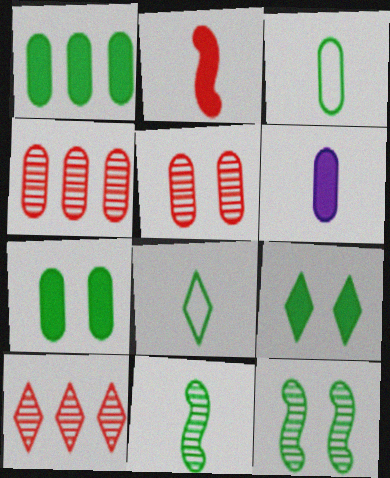[[1, 8, 12]]